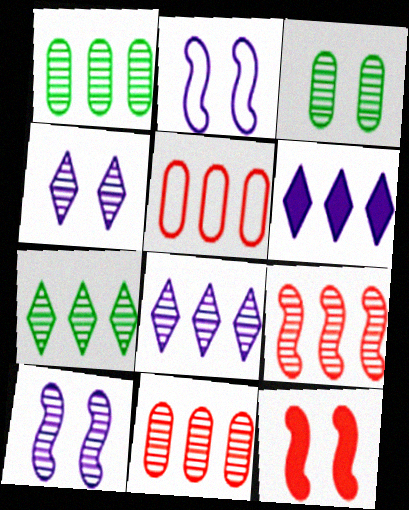[[1, 8, 9]]